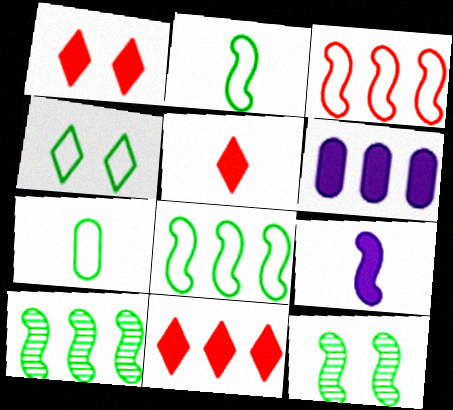[[1, 5, 11], 
[3, 9, 12], 
[4, 7, 8]]